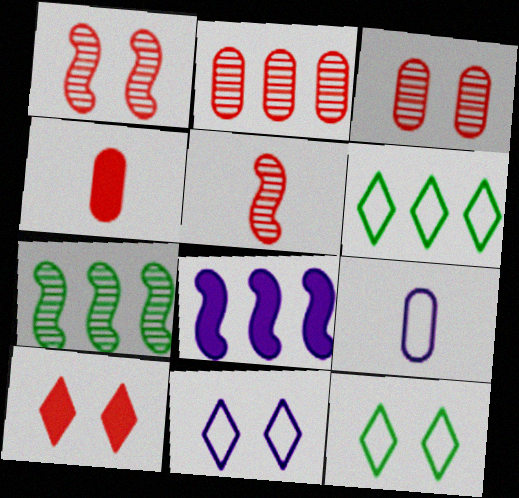[[2, 6, 8], 
[4, 7, 11], 
[7, 9, 10]]